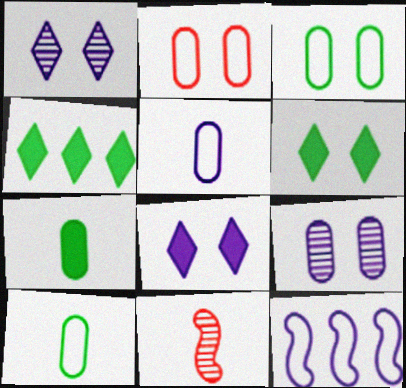[]